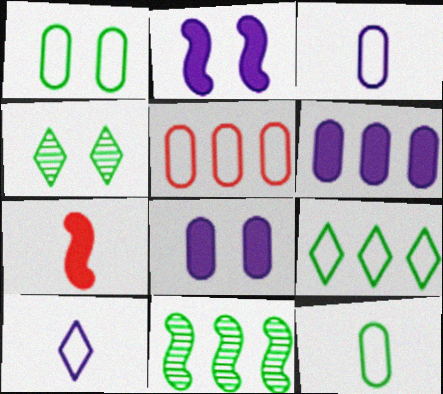[[1, 3, 5]]